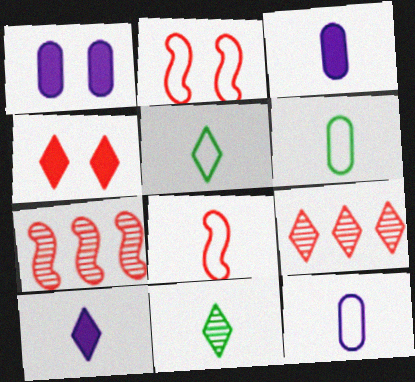[[1, 5, 7], 
[3, 8, 11], 
[5, 8, 12]]